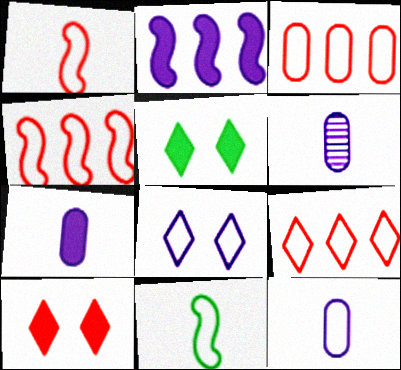[[2, 6, 8], 
[3, 4, 9], 
[3, 8, 11], 
[4, 5, 6], 
[6, 7, 12]]